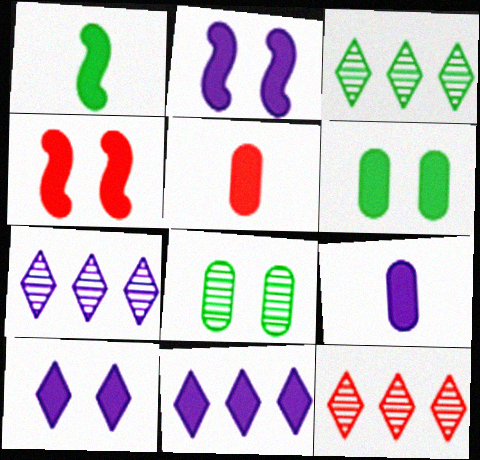[[2, 9, 11], 
[3, 7, 12], 
[4, 6, 10]]